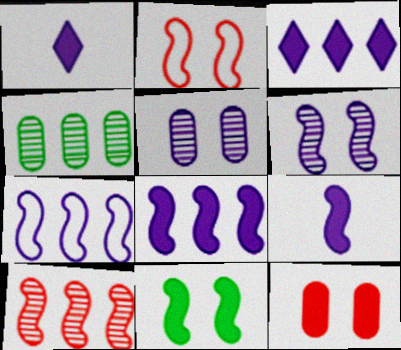[[1, 2, 4], 
[1, 5, 7], 
[2, 6, 11], 
[6, 7, 9]]